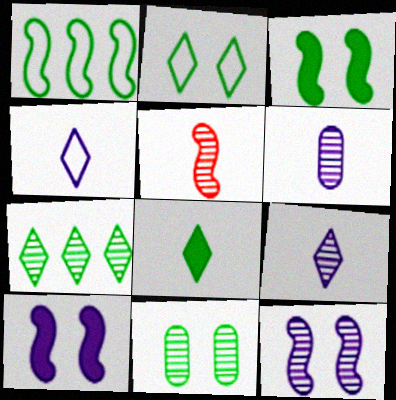[[1, 5, 10], 
[1, 8, 11], 
[2, 3, 11], 
[2, 7, 8]]